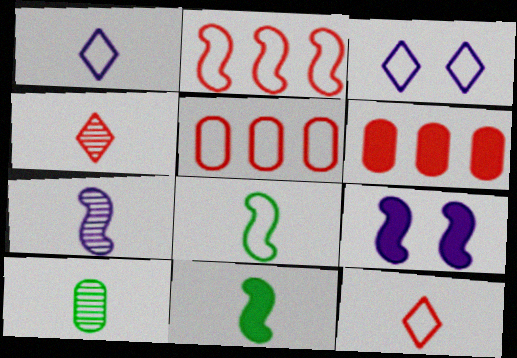[[3, 5, 8], 
[4, 7, 10]]